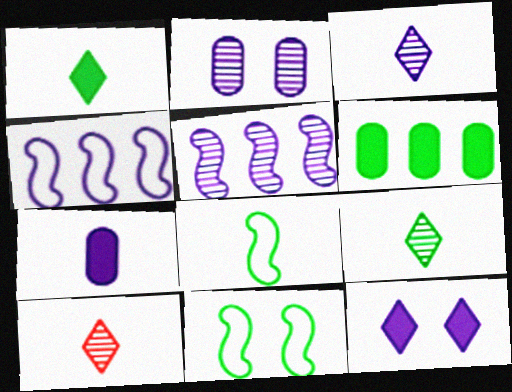[[2, 3, 5], 
[3, 9, 10], 
[6, 9, 11], 
[7, 8, 10]]